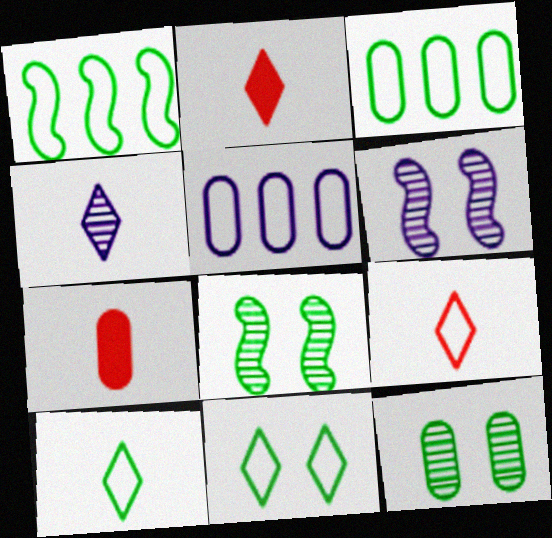[[2, 3, 6], 
[2, 4, 10], 
[2, 5, 8], 
[5, 7, 12]]